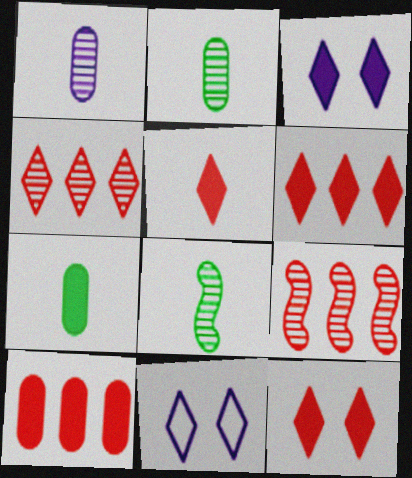[[5, 6, 12], 
[7, 9, 11], 
[8, 10, 11]]